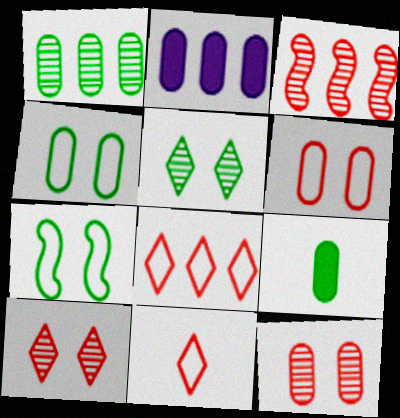[[1, 4, 9]]